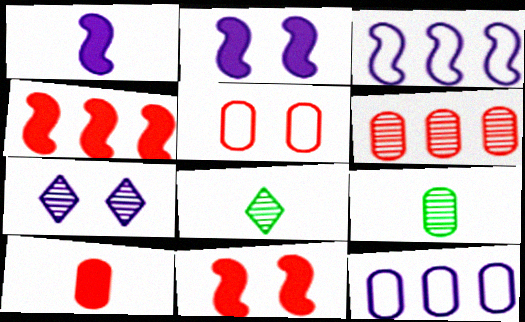[[1, 7, 12], 
[5, 6, 10], 
[8, 11, 12]]